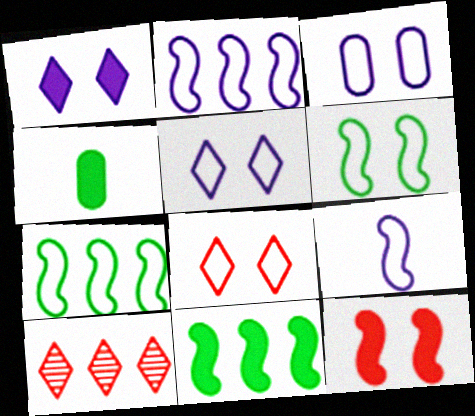[[3, 6, 8]]